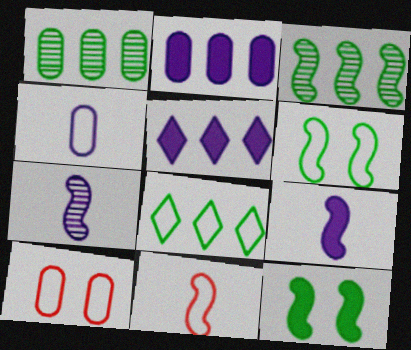[]